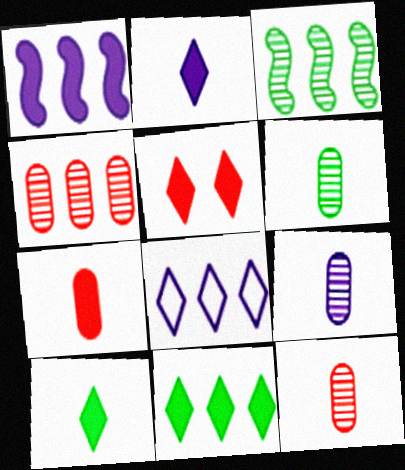[[2, 5, 11], 
[6, 9, 12]]